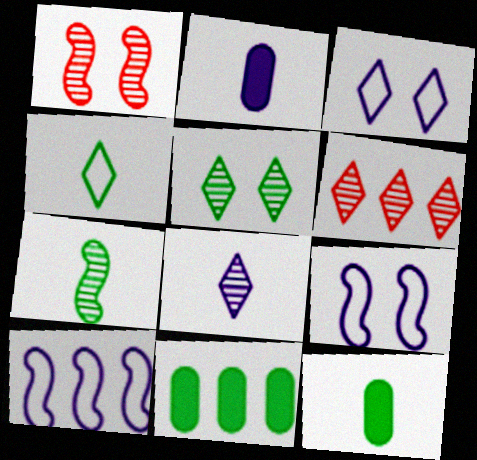[[4, 7, 12], 
[5, 6, 8], 
[6, 9, 12], 
[6, 10, 11]]